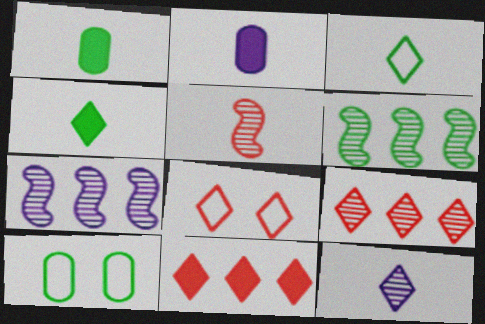[[1, 7, 8], 
[2, 3, 5], 
[2, 6, 8], 
[4, 6, 10]]